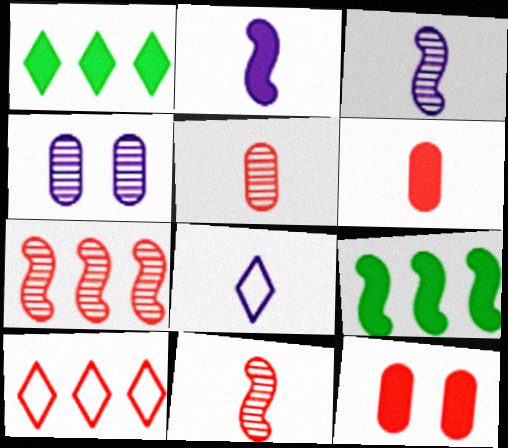[[1, 2, 12], 
[10, 11, 12]]